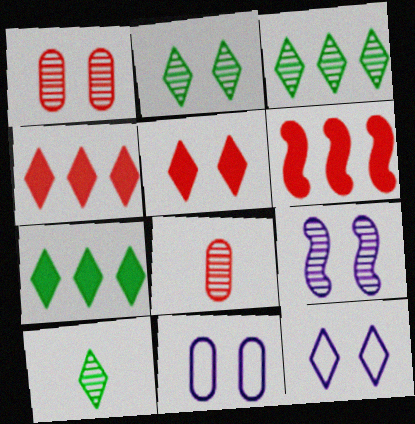[[1, 2, 9], 
[2, 3, 10], 
[2, 5, 12], 
[3, 8, 9], 
[4, 10, 12], 
[6, 10, 11]]